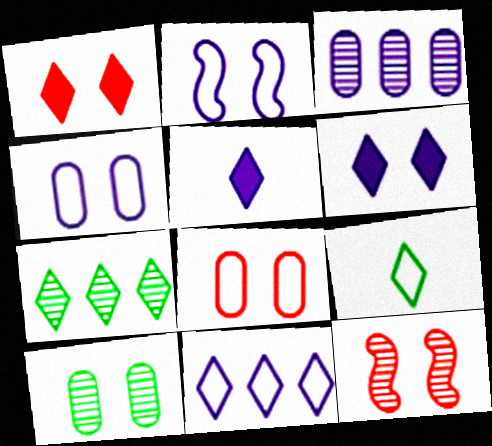[[1, 2, 10], 
[1, 8, 12], 
[2, 3, 5]]